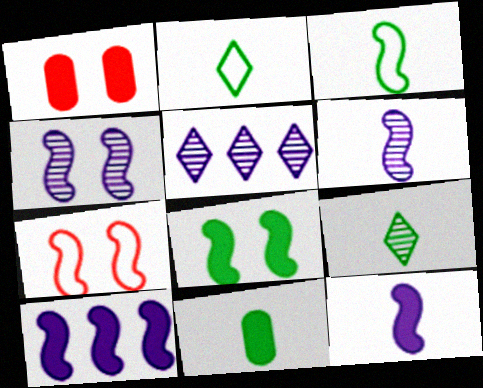[[1, 3, 5], 
[3, 9, 11], 
[4, 7, 8], 
[5, 7, 11]]